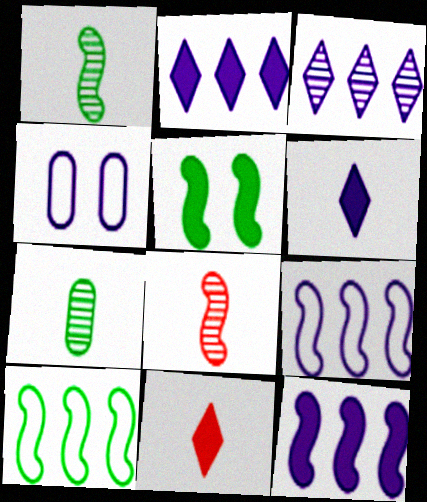[[1, 5, 10], 
[5, 8, 9]]